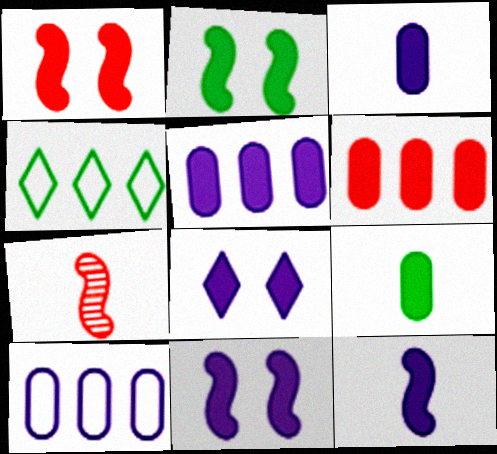[[1, 2, 11], 
[5, 8, 12]]